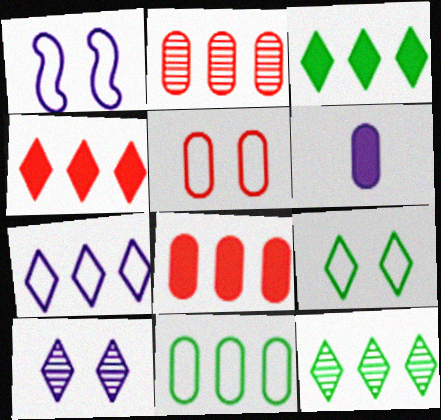[[1, 5, 9], 
[4, 7, 12]]